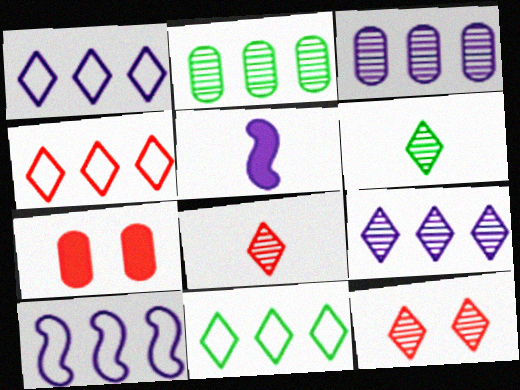[[1, 4, 11], 
[6, 7, 10], 
[6, 9, 12]]